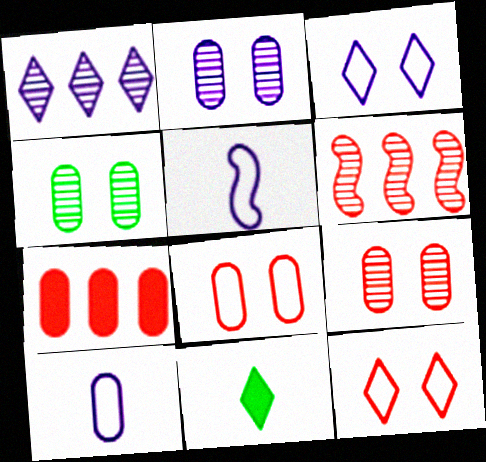[[1, 11, 12], 
[2, 4, 9], 
[4, 7, 10]]